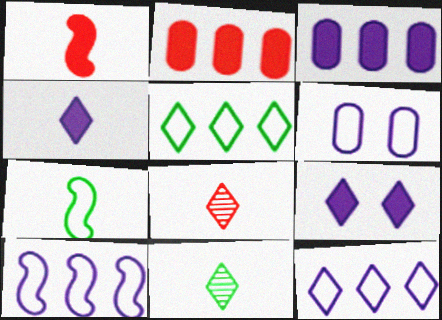[[5, 8, 9]]